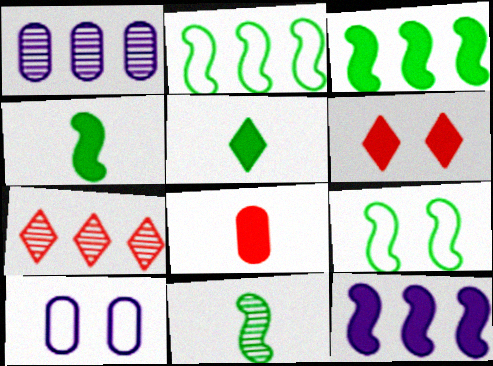[[3, 9, 11], 
[4, 7, 10]]